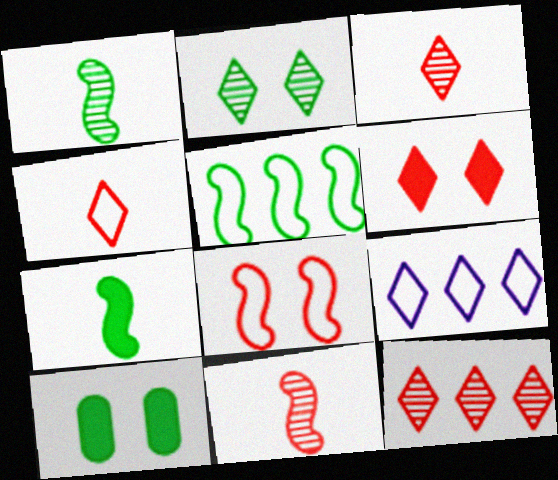[[4, 6, 12], 
[9, 10, 11]]